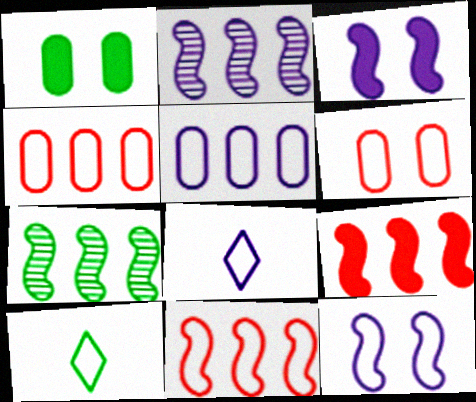[[1, 7, 10], 
[4, 10, 12], 
[5, 8, 12]]